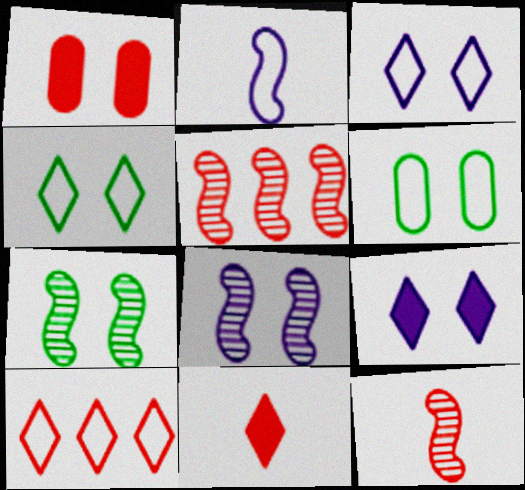[[1, 3, 7], 
[1, 4, 8], 
[1, 10, 12], 
[2, 6, 10]]